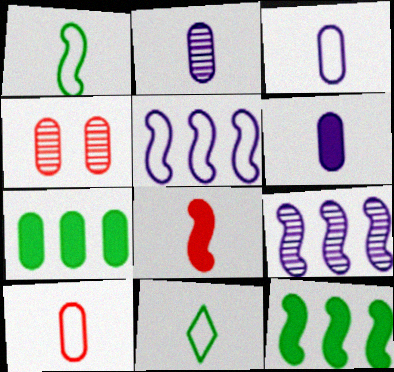[[2, 3, 6], 
[2, 8, 11], 
[3, 4, 7]]